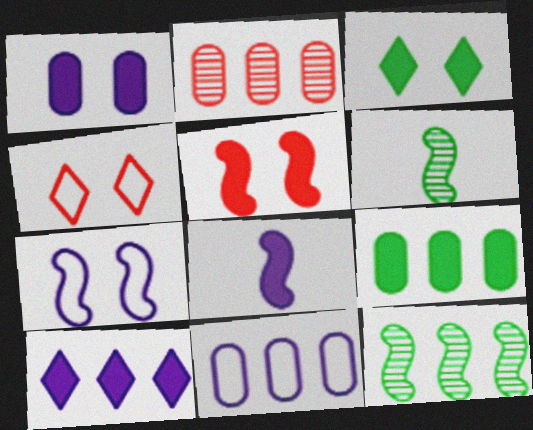[[1, 3, 5], 
[1, 8, 10], 
[2, 9, 11]]